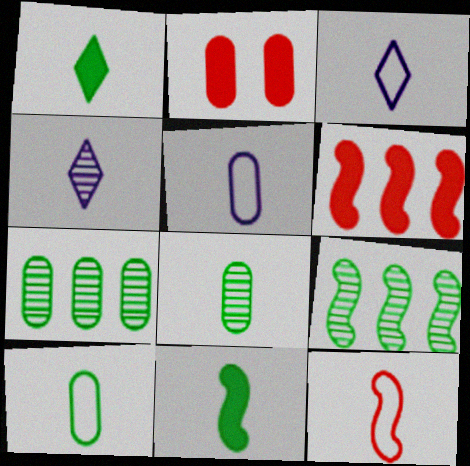[[2, 3, 9], 
[2, 5, 7], 
[3, 10, 12]]